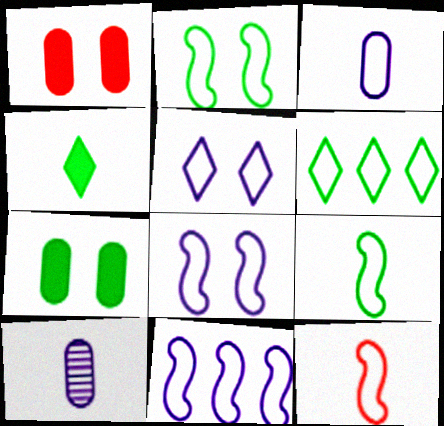[[2, 11, 12], 
[3, 5, 11], 
[4, 10, 12]]